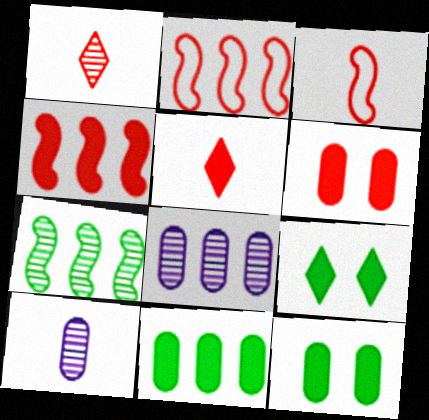[[1, 2, 6], 
[2, 9, 10], 
[3, 8, 9], 
[4, 5, 6]]